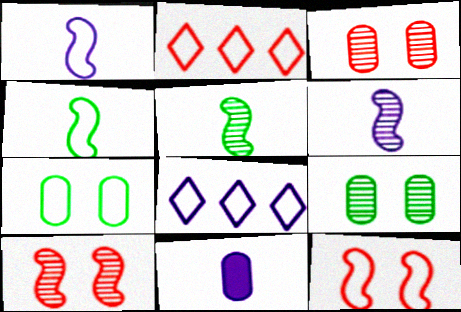[[1, 2, 7]]